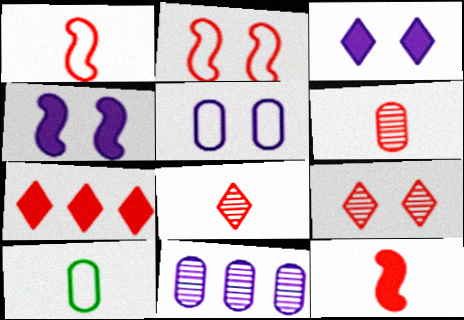[[2, 6, 7]]